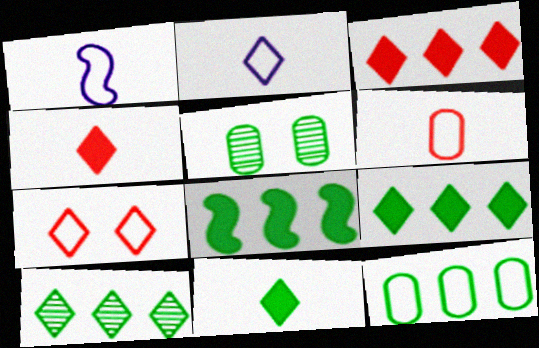[[1, 3, 5], 
[1, 7, 12], 
[8, 10, 12]]